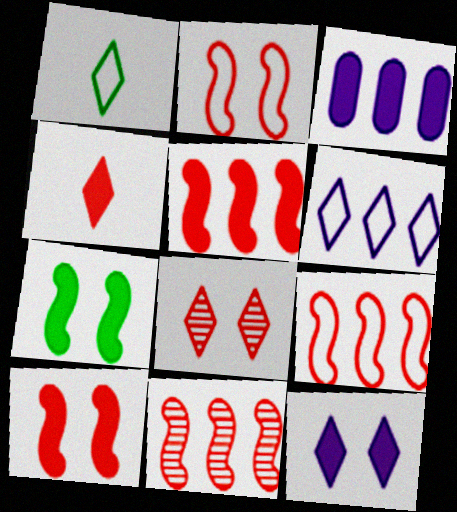[[3, 4, 7], 
[5, 9, 11]]